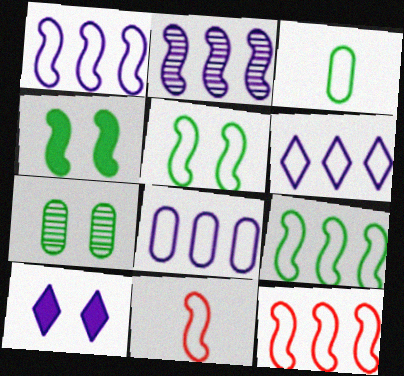[[1, 5, 11], 
[1, 6, 8], 
[1, 9, 12], 
[2, 4, 11]]